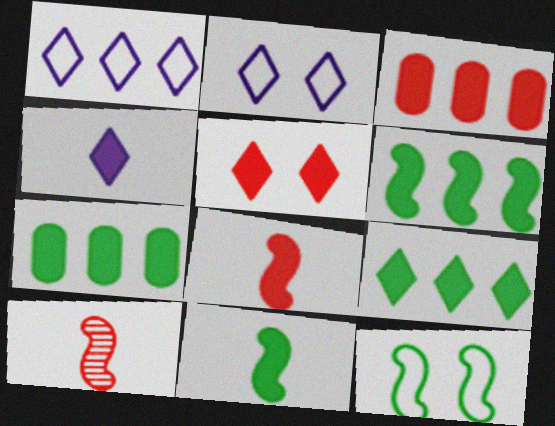[[2, 7, 10], 
[3, 5, 8], 
[4, 5, 9], 
[6, 7, 9]]